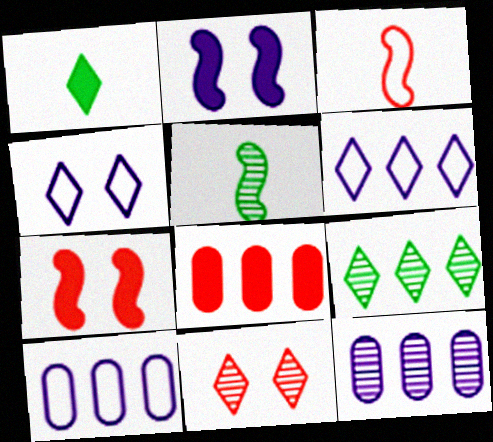[[1, 2, 8], 
[1, 6, 11], 
[3, 8, 11], 
[4, 5, 8], 
[5, 11, 12]]